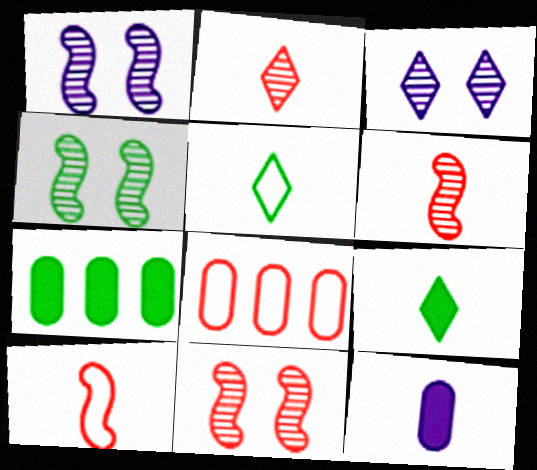[[1, 4, 11], 
[1, 8, 9], 
[3, 7, 10], 
[4, 5, 7], 
[5, 6, 12]]